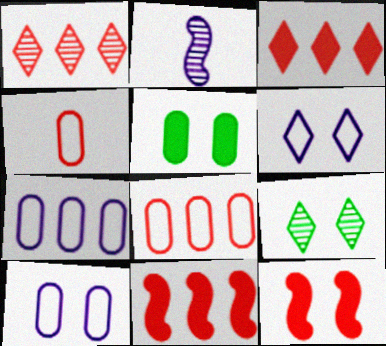[[1, 4, 12], 
[1, 8, 11], 
[9, 10, 12]]